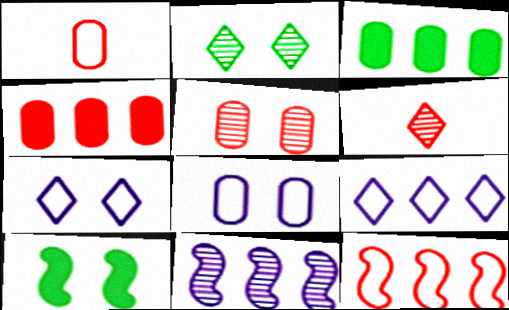[[1, 4, 5], 
[5, 7, 10]]